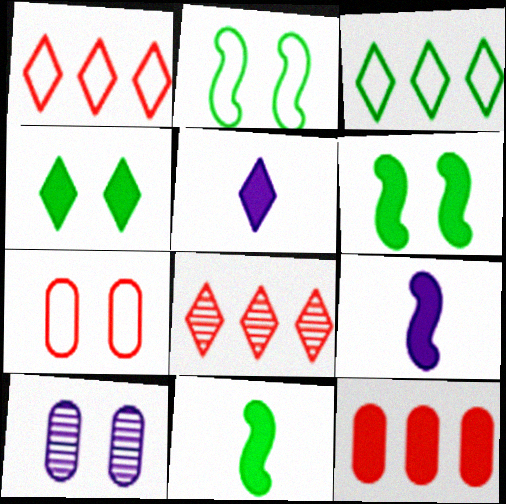[[1, 10, 11], 
[4, 9, 12], 
[5, 6, 12]]